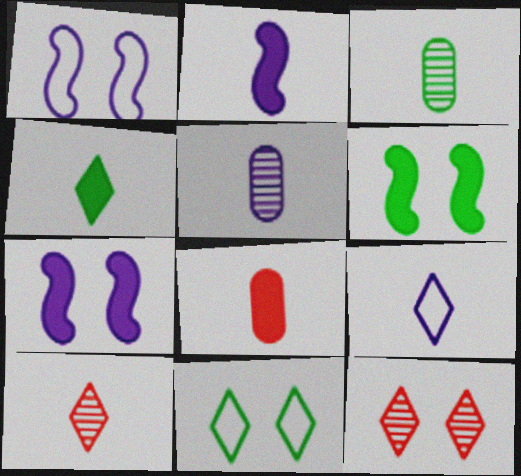[[2, 4, 8], 
[2, 5, 9], 
[4, 9, 10]]